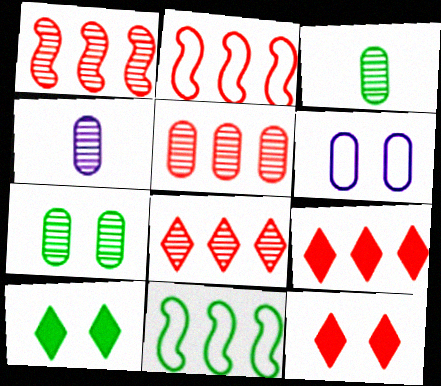[[1, 5, 8], 
[2, 4, 10], 
[2, 5, 9], 
[3, 10, 11], 
[4, 5, 7], 
[4, 11, 12]]